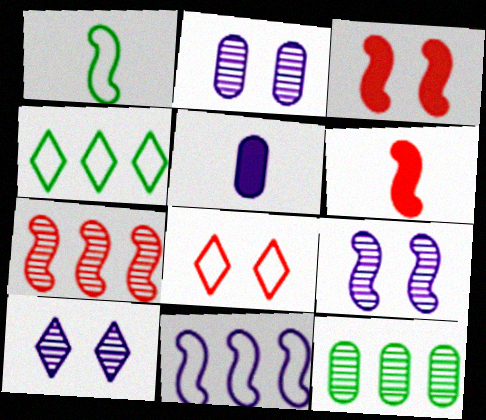[[2, 4, 6], 
[2, 9, 10], 
[5, 10, 11]]